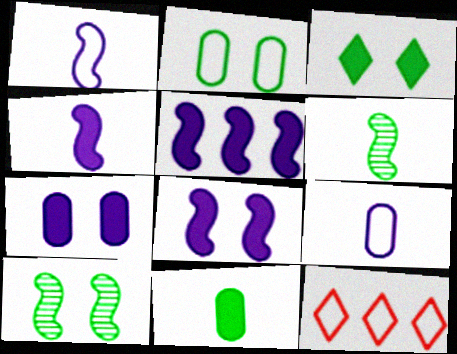[[1, 2, 12], 
[2, 3, 10], 
[4, 5, 8], 
[6, 7, 12]]